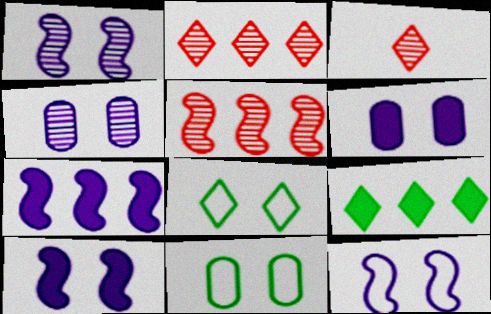[[1, 10, 12], 
[3, 7, 11]]